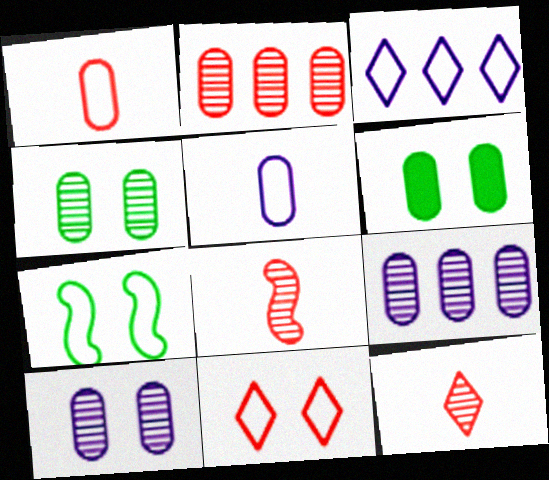[[1, 3, 7], 
[1, 6, 9], 
[2, 5, 6], 
[3, 6, 8]]